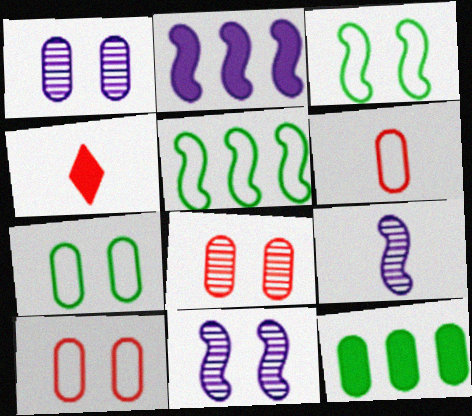[[1, 4, 5], 
[1, 6, 12]]